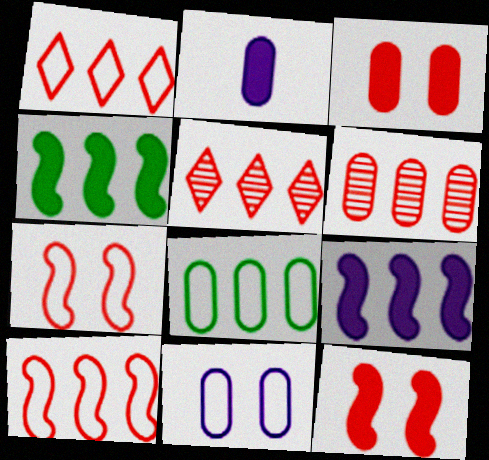[[5, 8, 9]]